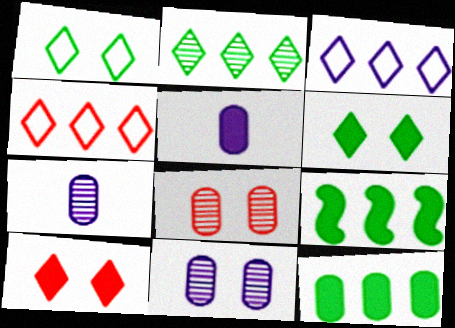[[5, 9, 10]]